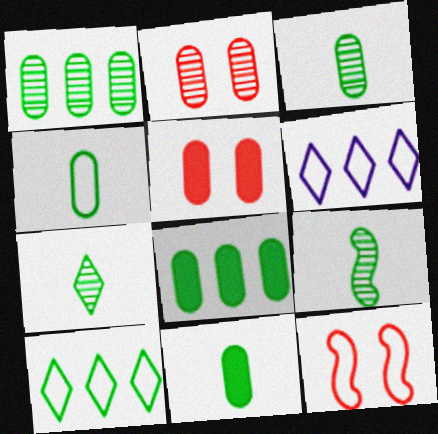[[3, 4, 11], 
[3, 7, 9], 
[4, 6, 12], 
[5, 6, 9]]